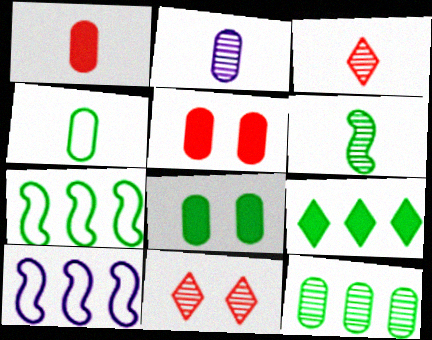[[1, 2, 4], 
[2, 3, 6], 
[3, 8, 10], 
[4, 8, 12], 
[7, 9, 12]]